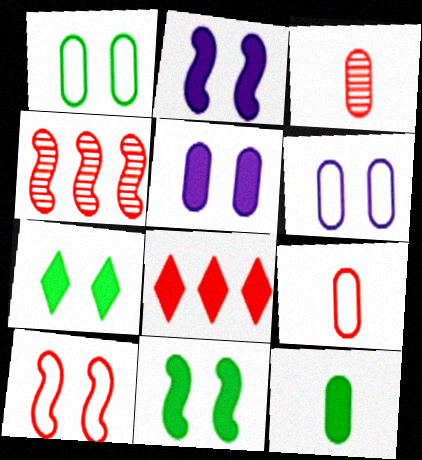[[2, 8, 12], 
[3, 8, 10]]